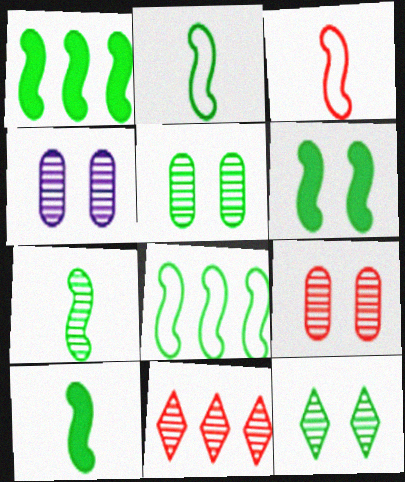[[1, 6, 10], 
[2, 7, 10], 
[4, 5, 9], 
[4, 7, 11], 
[6, 7, 8]]